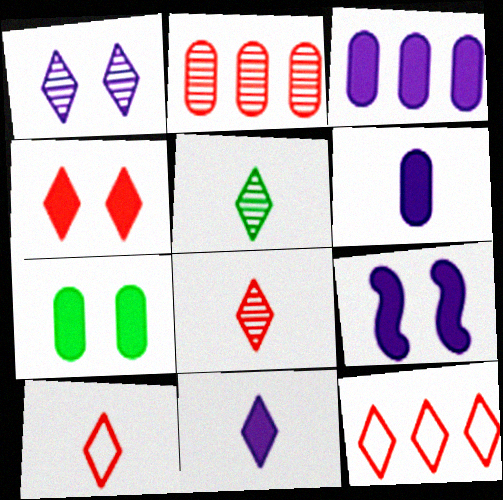[[3, 9, 11], 
[4, 7, 9], 
[4, 8, 12], 
[5, 10, 11]]